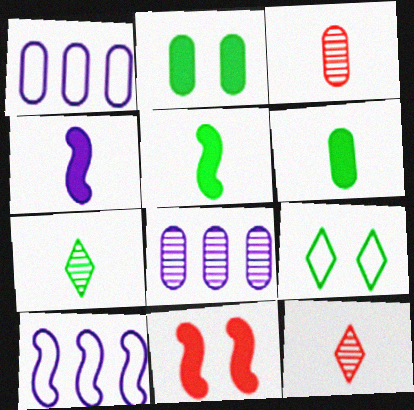[[1, 2, 3], 
[1, 7, 11], 
[2, 10, 12]]